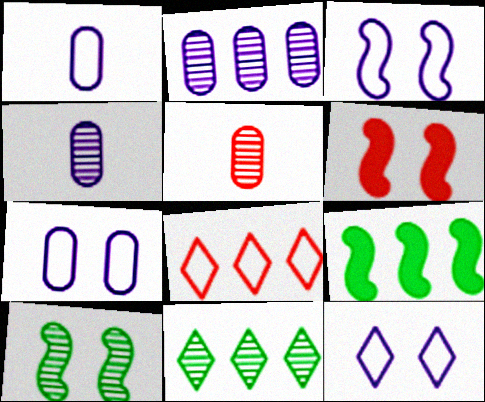[[1, 6, 11], 
[2, 8, 9], 
[3, 6, 10], 
[3, 7, 12], 
[5, 6, 8], 
[5, 9, 12]]